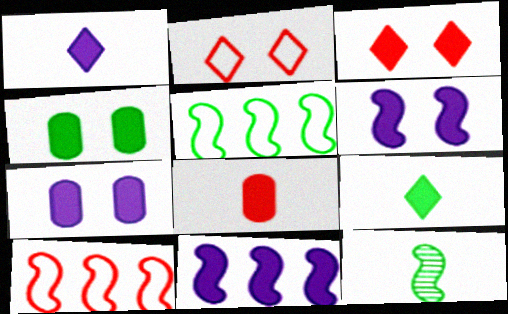[[1, 7, 11], 
[3, 4, 6], 
[6, 10, 12]]